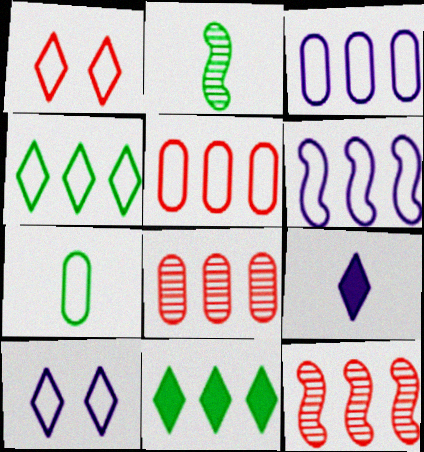[[1, 6, 7], 
[3, 11, 12], 
[4, 5, 6], 
[6, 8, 11]]